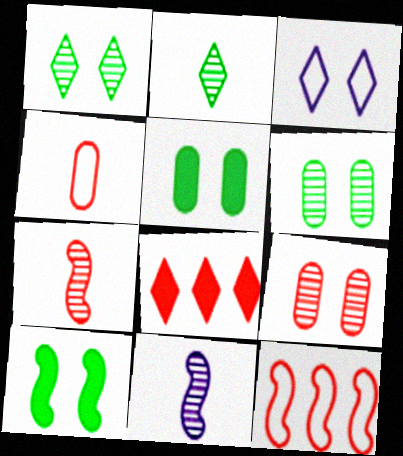[[2, 3, 8], 
[3, 9, 10], 
[10, 11, 12]]